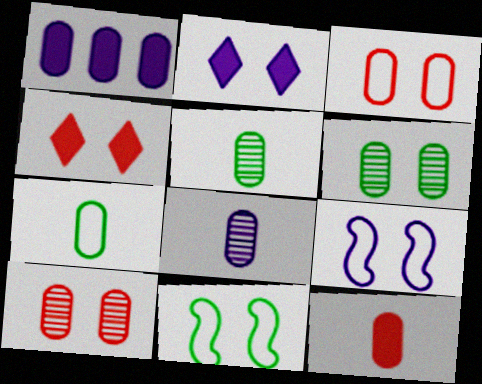[[1, 3, 5], 
[1, 7, 10], 
[2, 10, 11], 
[4, 6, 9], 
[7, 8, 12]]